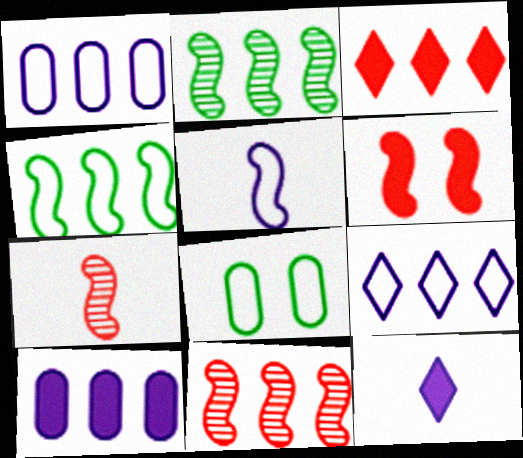[[1, 2, 3], 
[2, 5, 6], 
[8, 11, 12]]